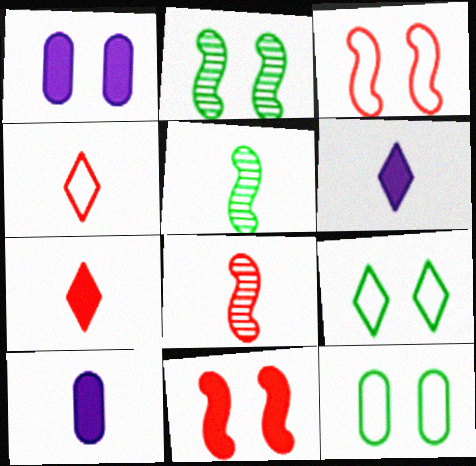[[4, 5, 10]]